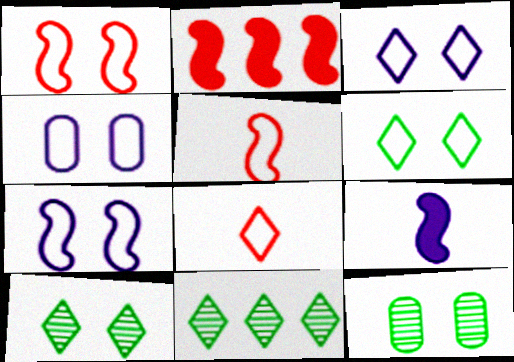[[1, 4, 6], 
[3, 4, 7]]